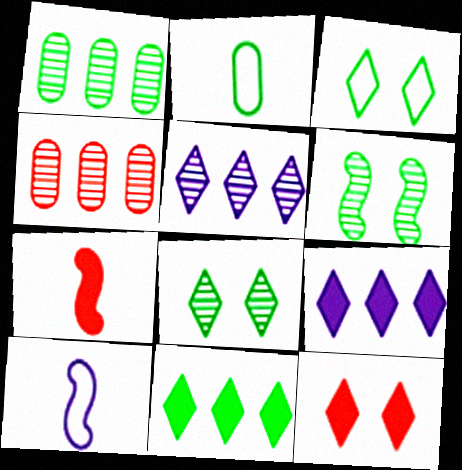[[1, 10, 12], 
[2, 6, 11]]